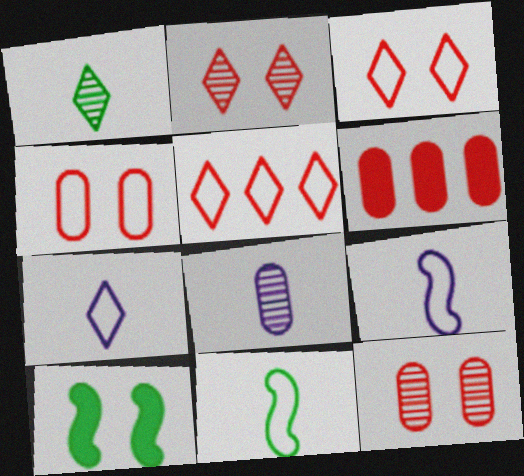[[5, 8, 10]]